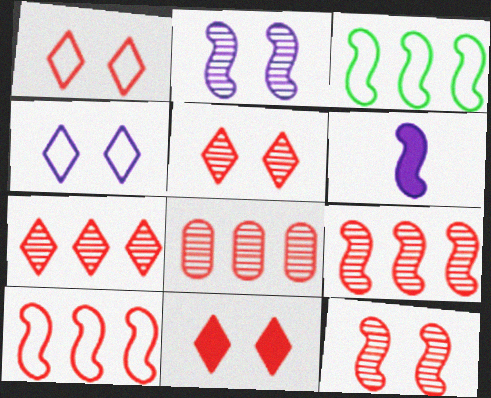[[1, 5, 11], 
[3, 6, 12], 
[7, 8, 9]]